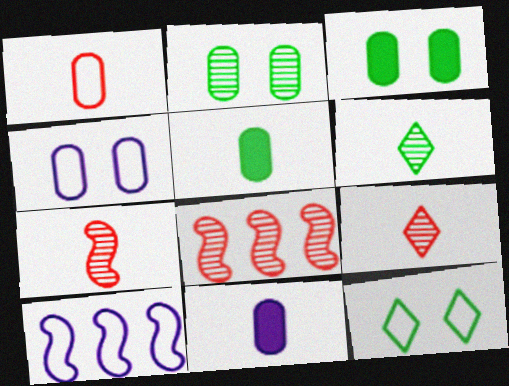[[1, 10, 12], 
[3, 9, 10], 
[8, 11, 12]]